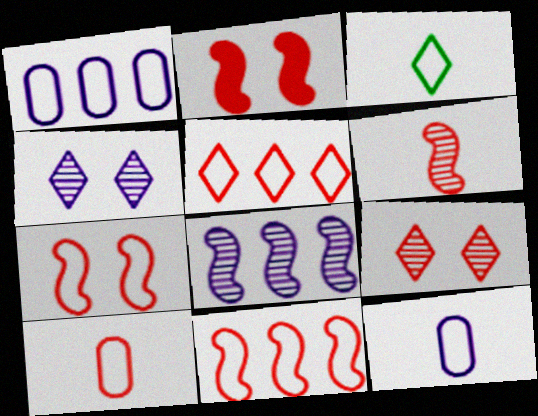[[1, 3, 7], 
[2, 6, 11], 
[5, 7, 10]]